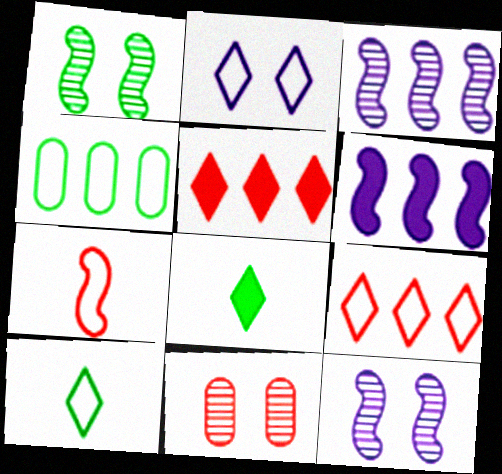[[1, 4, 8], 
[1, 6, 7], 
[2, 4, 7], 
[2, 9, 10], 
[3, 4, 5], 
[5, 7, 11], 
[6, 10, 11]]